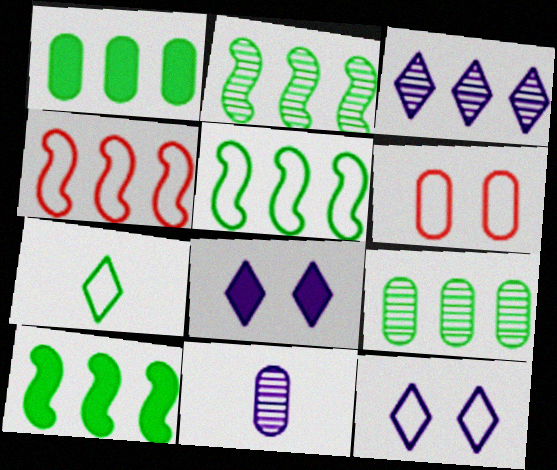[[1, 3, 4], 
[1, 6, 11], 
[2, 5, 10]]